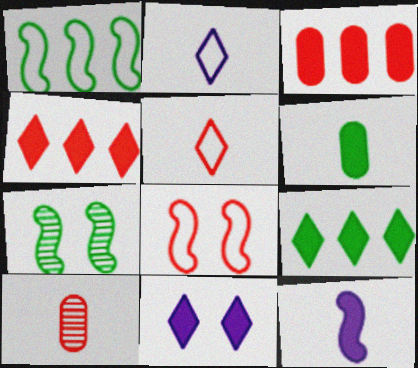[[1, 10, 11], 
[2, 3, 7], 
[4, 8, 10]]